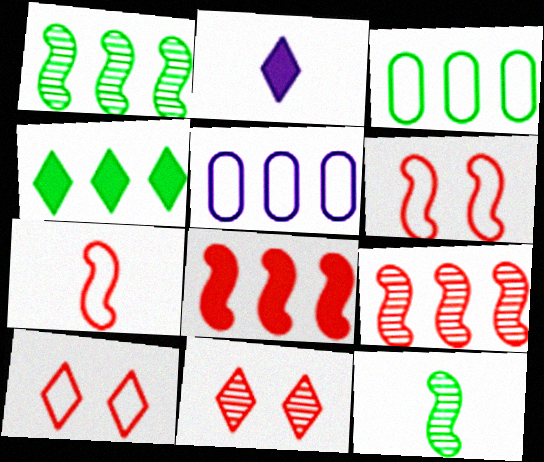[[1, 3, 4], 
[4, 5, 9]]